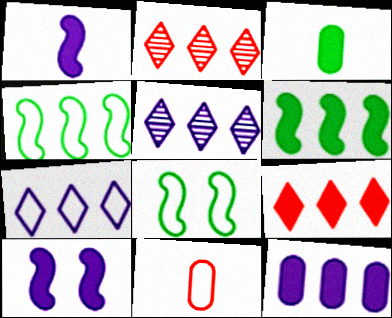[[2, 4, 12], 
[3, 9, 10], 
[6, 9, 12], 
[7, 8, 11]]